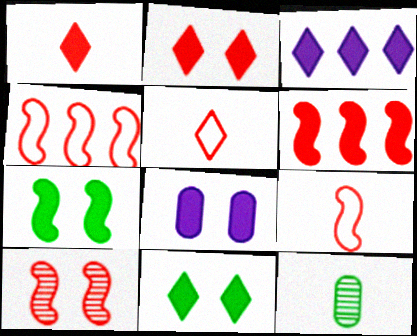[[1, 3, 11], 
[2, 7, 8], 
[6, 9, 10]]